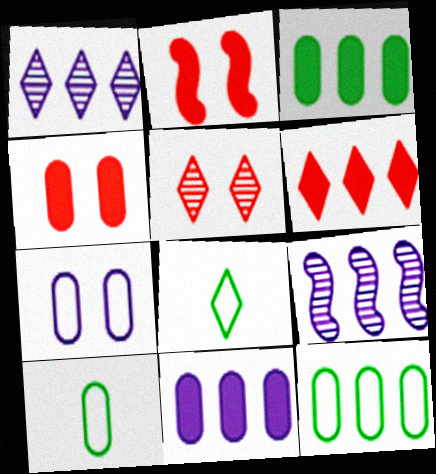[[1, 2, 10], 
[4, 8, 9], 
[6, 9, 12]]